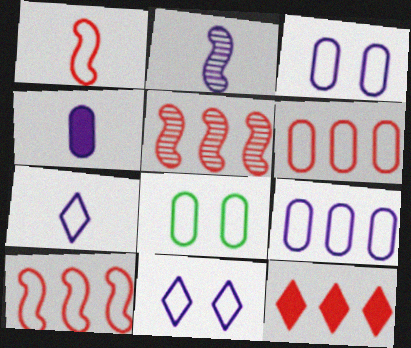[[2, 4, 7], 
[2, 8, 12], 
[5, 6, 12], 
[7, 8, 10]]